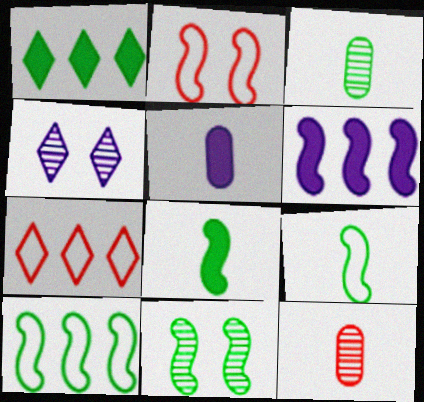[[5, 7, 11], 
[8, 10, 11]]